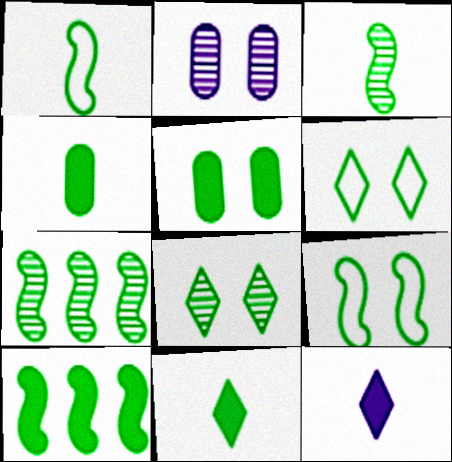[[3, 9, 10], 
[4, 6, 7], 
[5, 8, 9], 
[5, 10, 11]]